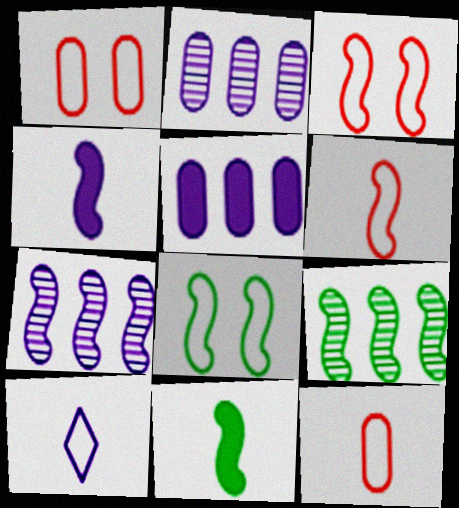[[3, 4, 9], 
[3, 7, 11], 
[8, 9, 11]]